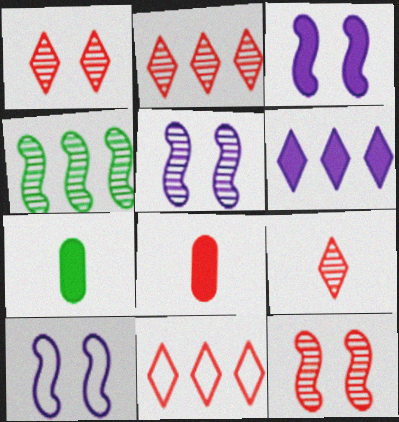[[1, 2, 9], 
[2, 7, 10], 
[3, 5, 10], 
[5, 7, 11], 
[8, 11, 12]]